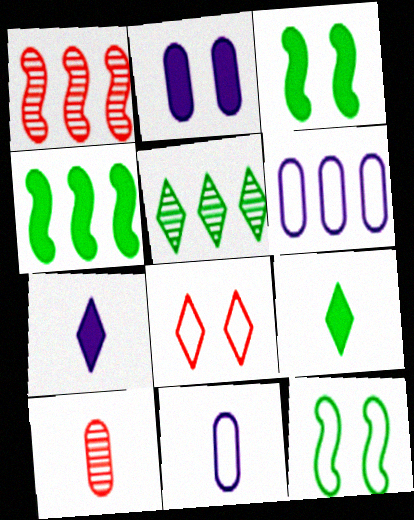[[5, 7, 8]]